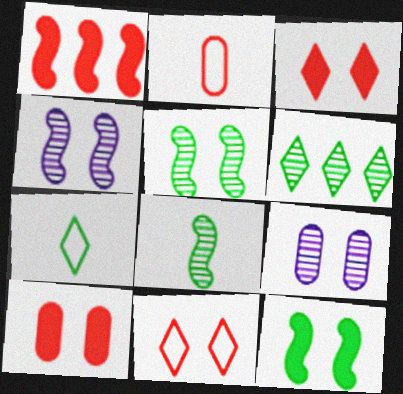[[1, 7, 9], 
[9, 11, 12]]